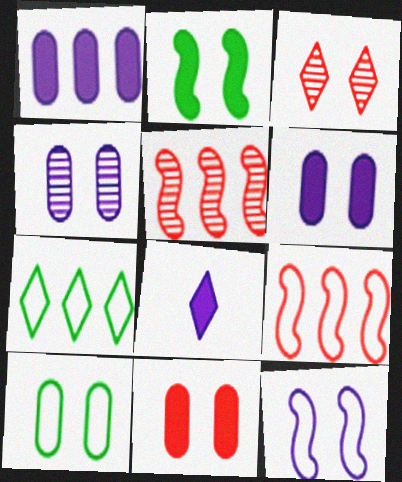[[1, 5, 7], 
[3, 7, 8], 
[4, 10, 11], 
[5, 8, 10]]